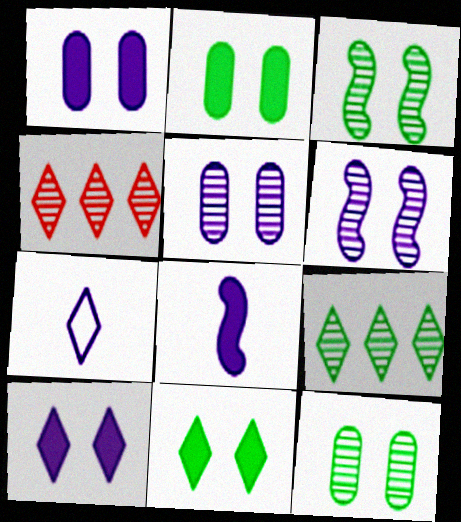[[4, 7, 11]]